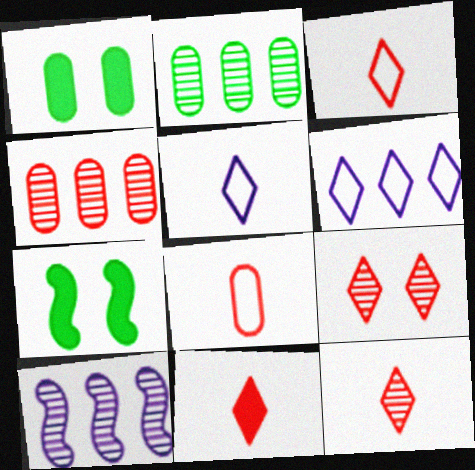[[1, 3, 10], 
[3, 11, 12], 
[4, 5, 7]]